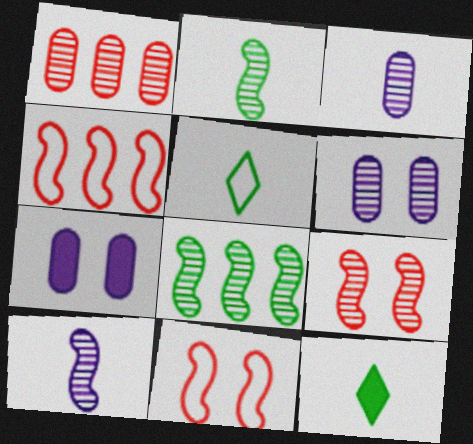[[4, 6, 12], 
[8, 9, 10]]